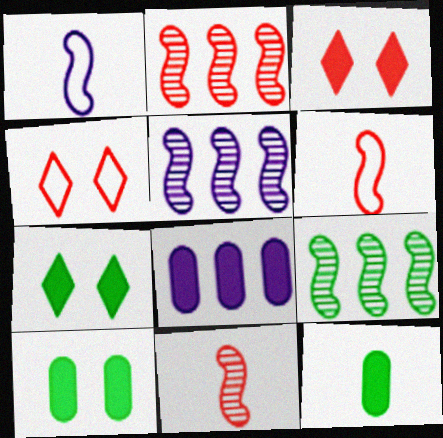[[2, 5, 9], 
[4, 5, 12]]